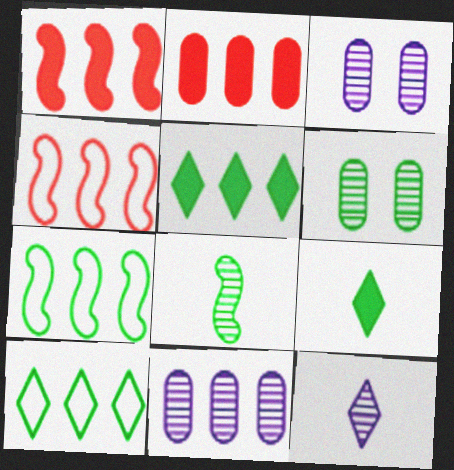[[1, 10, 11], 
[3, 4, 9], 
[4, 5, 11], 
[6, 7, 9]]